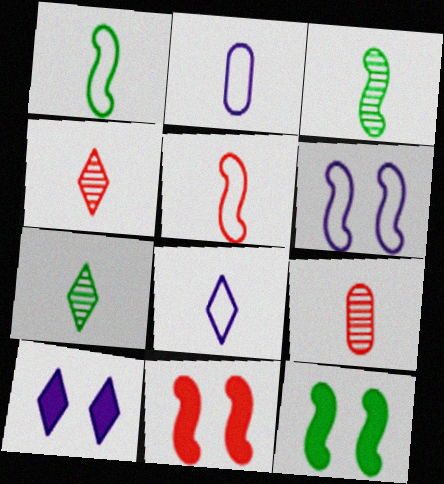[]